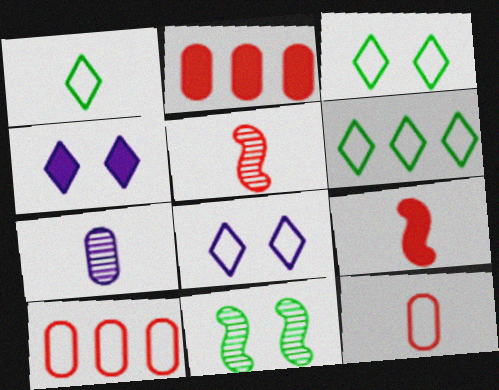[[1, 3, 6], 
[1, 7, 9]]